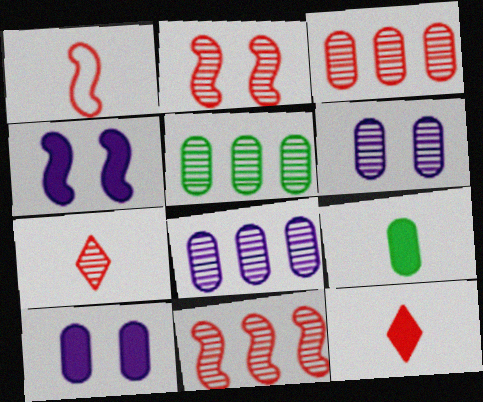[[2, 3, 7], 
[3, 5, 8]]